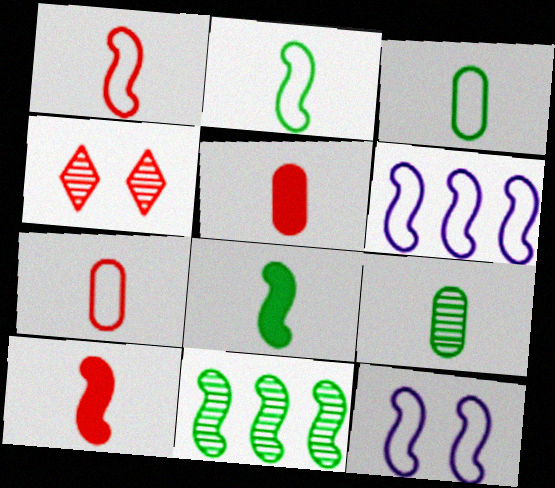[[10, 11, 12]]